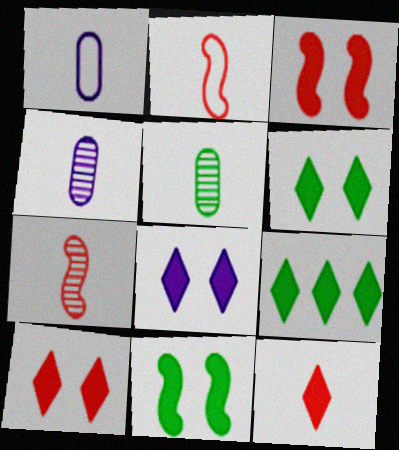[[6, 8, 10], 
[8, 9, 12]]